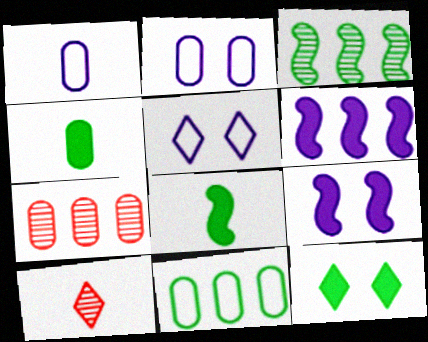[[1, 8, 10], 
[2, 4, 7], 
[5, 7, 8], 
[9, 10, 11]]